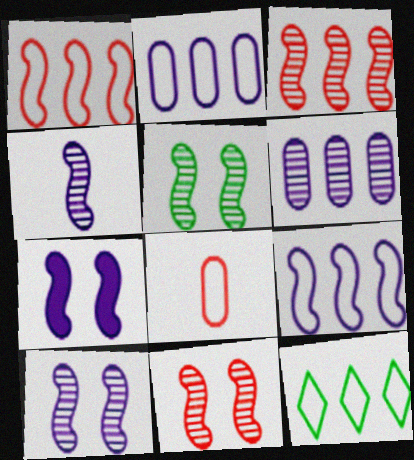[[1, 2, 12], 
[3, 4, 5], 
[4, 7, 9], 
[5, 10, 11]]